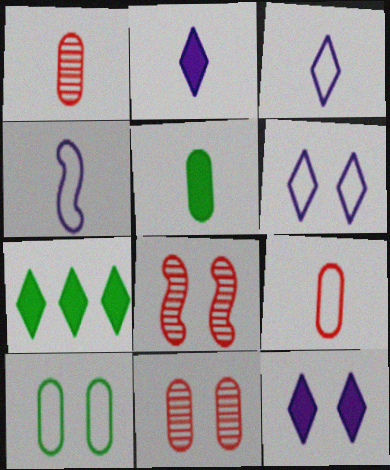[[4, 7, 11], 
[8, 10, 12]]